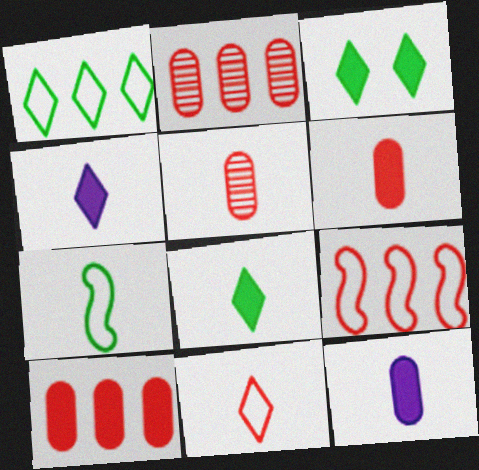[[4, 5, 7]]